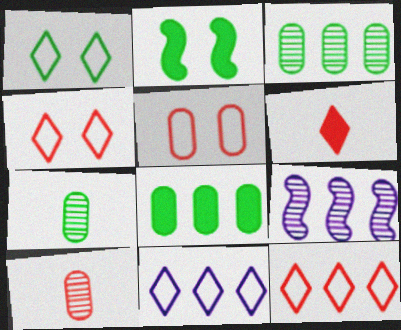[[2, 10, 11], 
[8, 9, 12]]